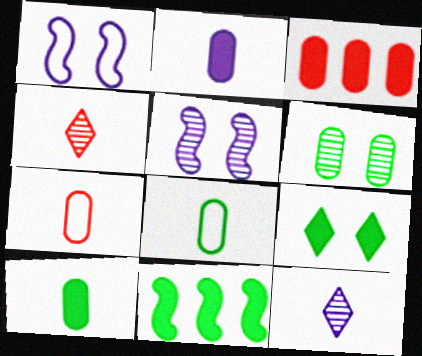[[9, 10, 11]]